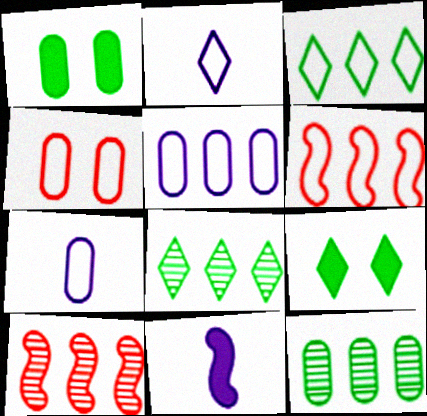[[1, 2, 10], 
[3, 5, 6], 
[4, 8, 11], 
[7, 9, 10]]